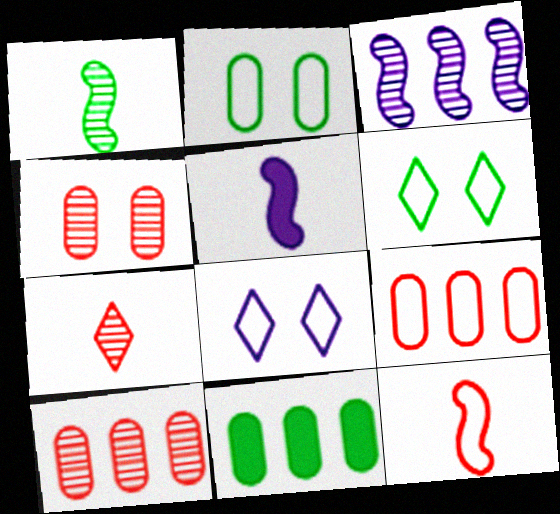[[1, 5, 12], 
[1, 6, 11], 
[5, 6, 10]]